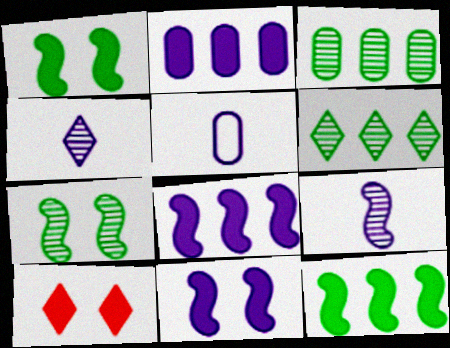[]